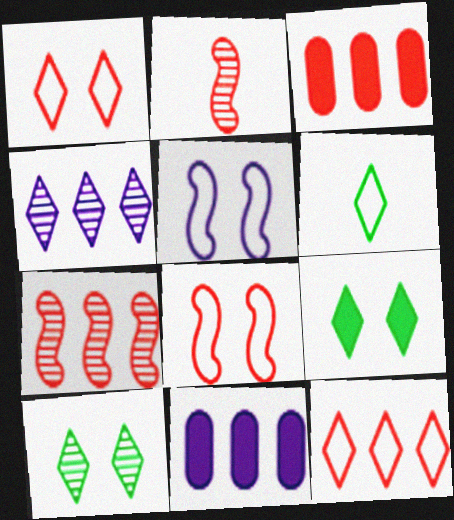[[1, 2, 3], 
[3, 7, 12]]